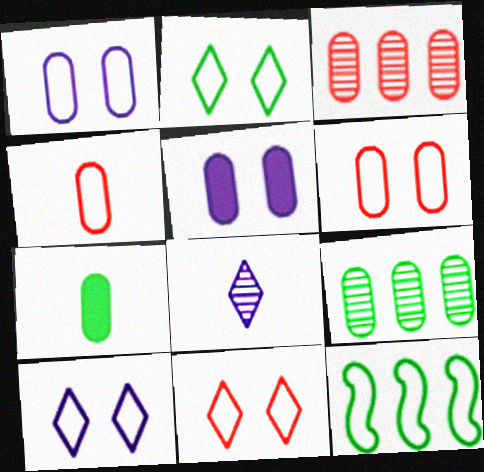[[1, 3, 7], 
[2, 10, 11], 
[4, 5, 9], 
[4, 10, 12]]